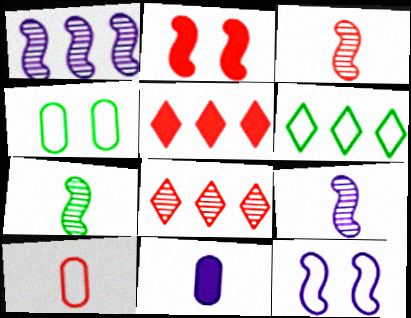[[2, 8, 10], 
[3, 7, 9], 
[4, 5, 9], 
[6, 10, 12]]